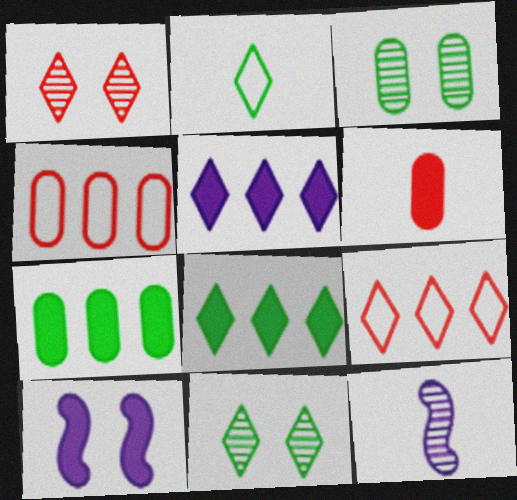[[1, 2, 5], 
[2, 6, 12], 
[2, 8, 11], 
[6, 8, 10]]